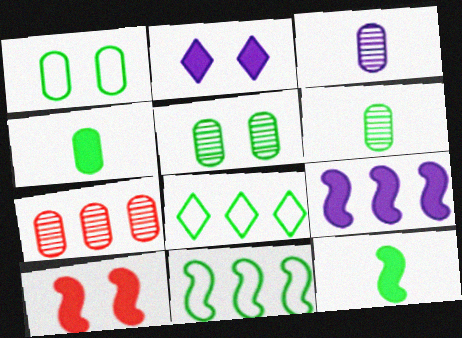[[3, 5, 7], 
[3, 8, 10], 
[5, 8, 12], 
[7, 8, 9], 
[9, 10, 12]]